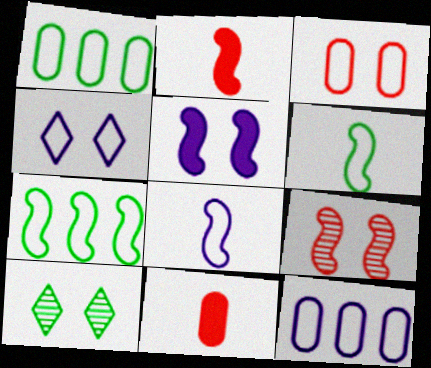[[2, 10, 12], 
[3, 5, 10], 
[4, 8, 12]]